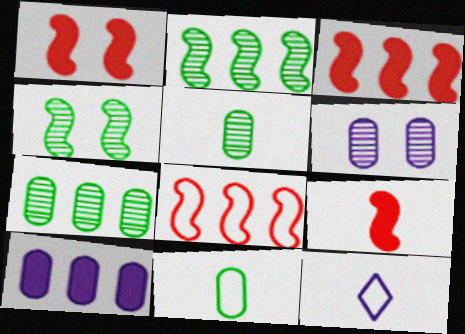[[1, 3, 9], 
[1, 7, 12], 
[5, 9, 12]]